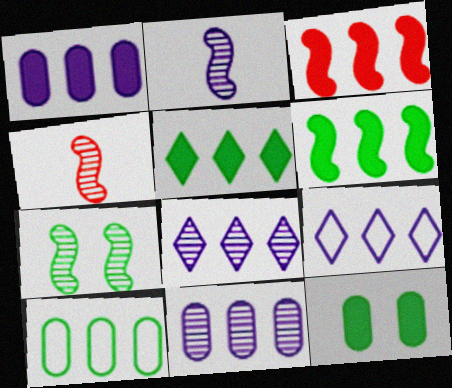[[1, 3, 5], 
[3, 8, 10], 
[4, 9, 12]]